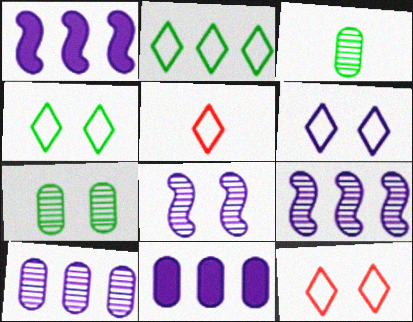[[1, 3, 12], 
[1, 5, 7], 
[2, 5, 6], 
[4, 6, 12]]